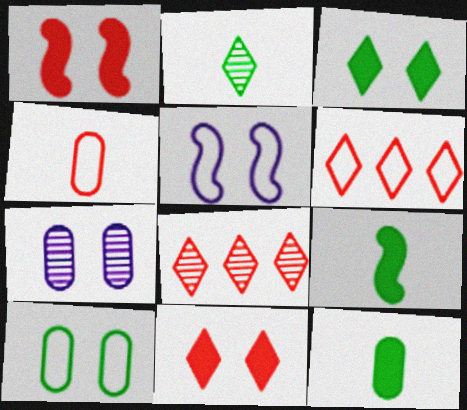[[1, 4, 8], 
[5, 8, 12], 
[6, 7, 9]]